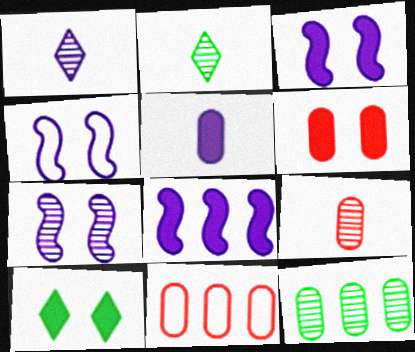[[2, 3, 11], 
[3, 4, 7], 
[3, 6, 10], 
[6, 9, 11]]